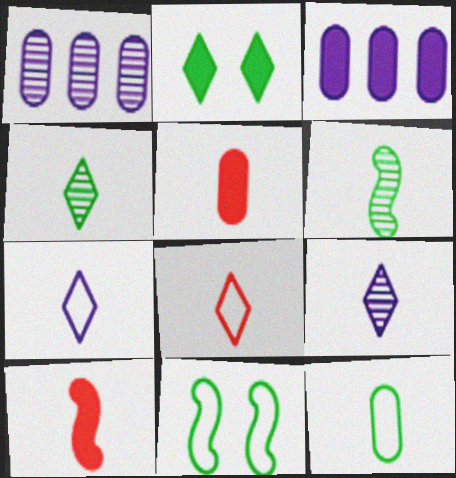[[2, 3, 10], 
[5, 6, 7], 
[9, 10, 12]]